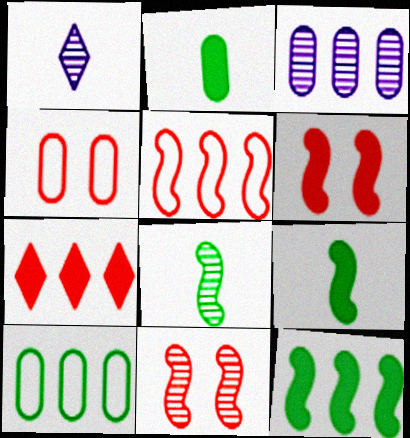[[1, 4, 12], 
[1, 6, 10], 
[2, 3, 4]]